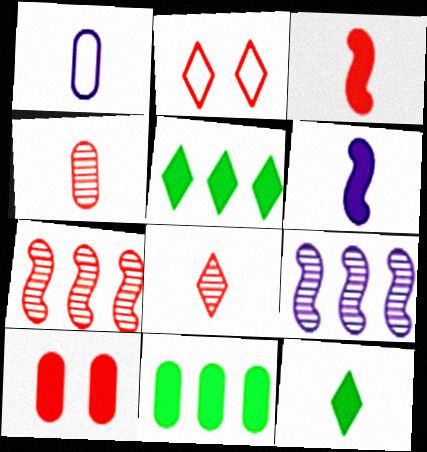[[5, 6, 10]]